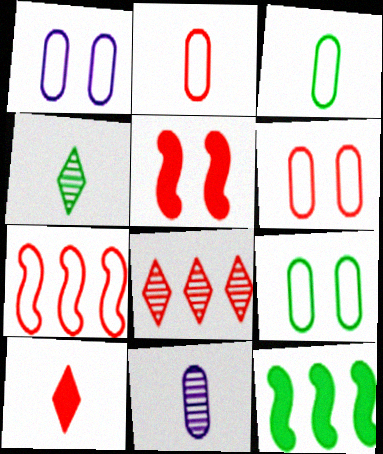[[1, 6, 9], 
[2, 5, 8], 
[4, 9, 12]]